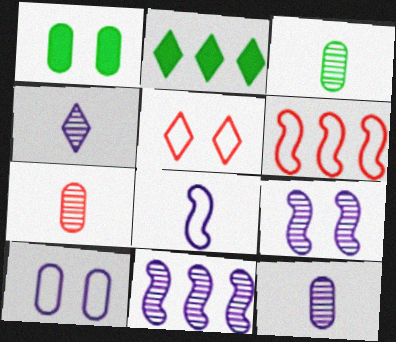[[1, 4, 6], 
[1, 5, 9], 
[2, 4, 5], 
[3, 7, 12]]